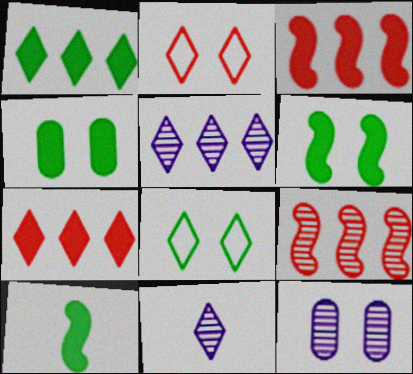[[1, 2, 11], 
[1, 4, 10], 
[2, 6, 12], 
[7, 8, 11]]